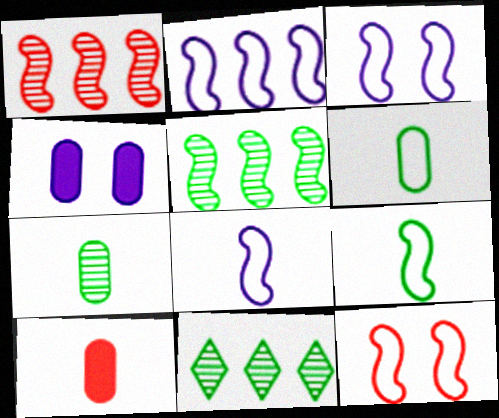[[2, 3, 8], 
[2, 9, 12], 
[3, 10, 11]]